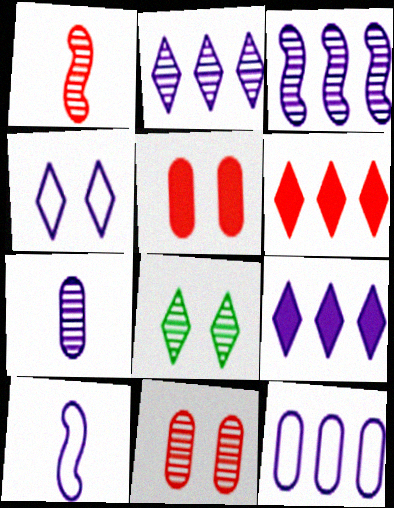[[3, 9, 12], 
[4, 10, 12]]